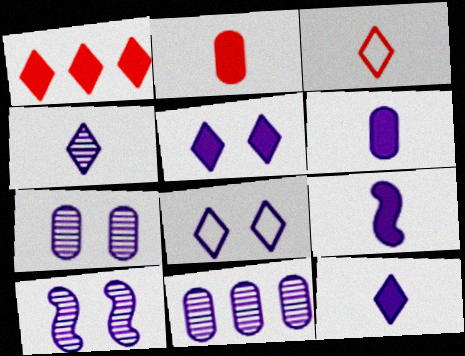[[4, 10, 11], 
[6, 9, 12], 
[8, 9, 11]]